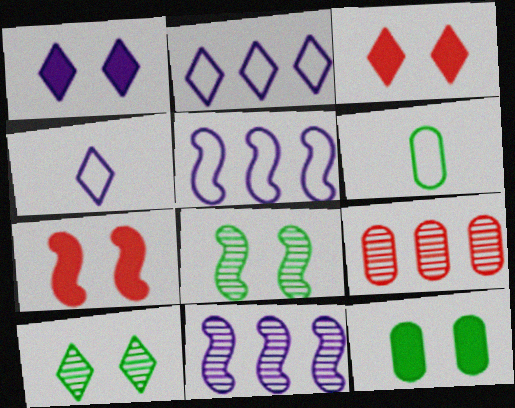[[1, 7, 12], 
[3, 6, 11]]